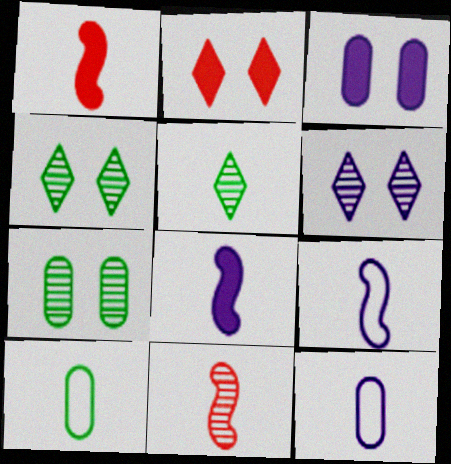[[1, 5, 12]]